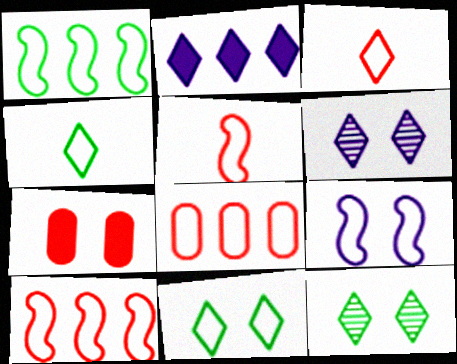[[1, 5, 9], 
[2, 3, 12], 
[4, 8, 9], 
[7, 9, 12]]